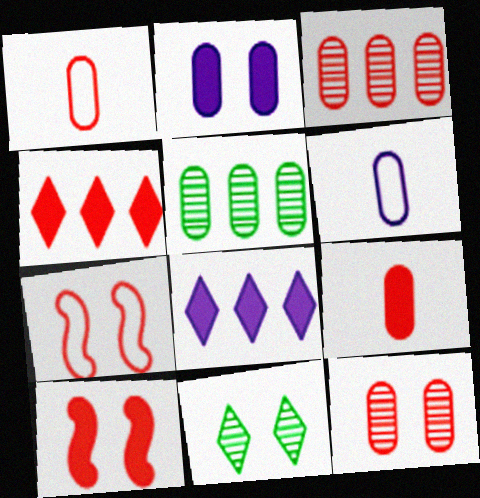[[1, 2, 5], 
[2, 7, 11], 
[4, 9, 10]]